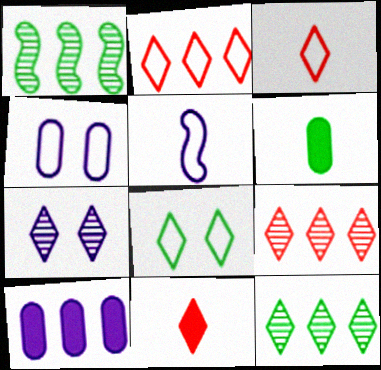[[1, 2, 10], 
[1, 4, 11], 
[1, 6, 8], 
[5, 7, 10]]